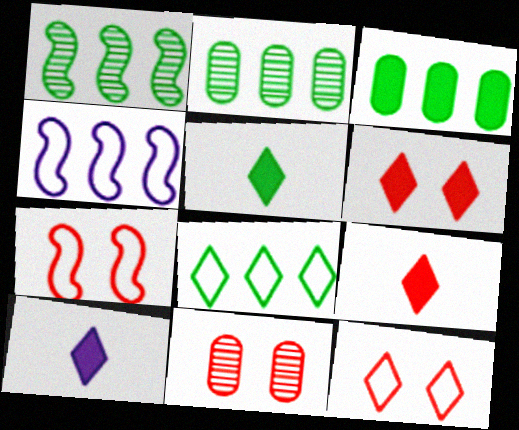[[1, 3, 8], 
[2, 7, 10], 
[4, 5, 11], 
[5, 9, 10], 
[6, 7, 11]]